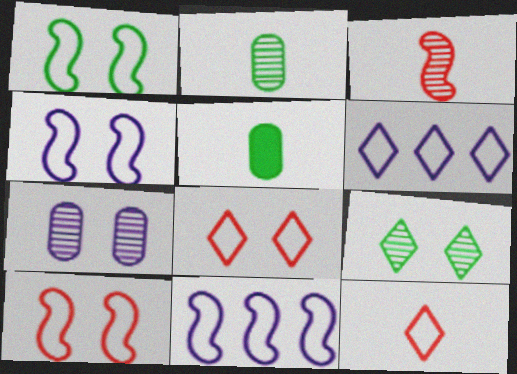[[1, 4, 10]]